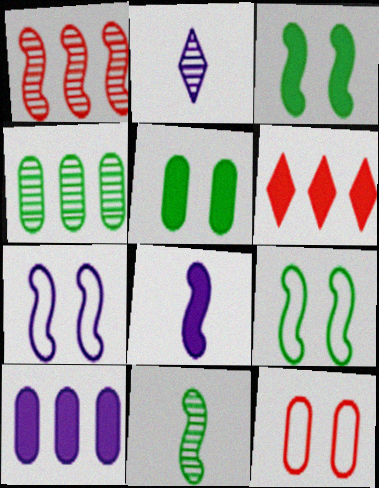[[1, 8, 9], 
[2, 7, 10], 
[5, 6, 8]]